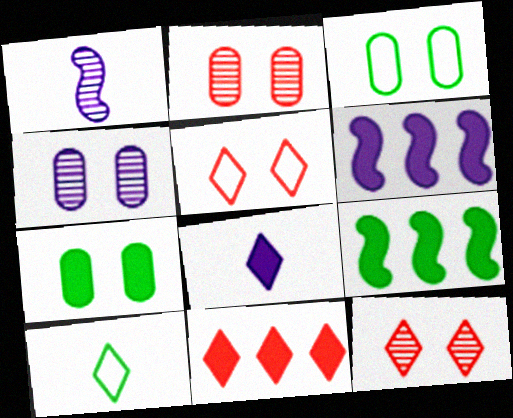[[1, 3, 11], 
[2, 6, 10]]